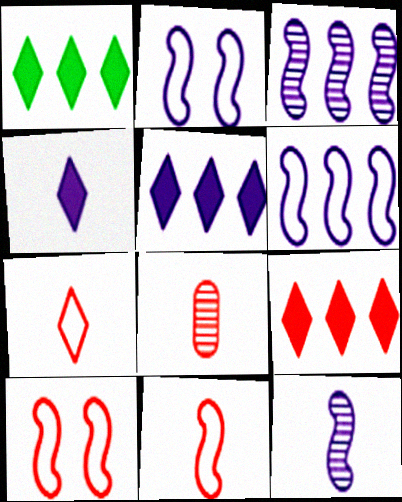[[1, 2, 8], 
[1, 5, 9], 
[8, 9, 10]]